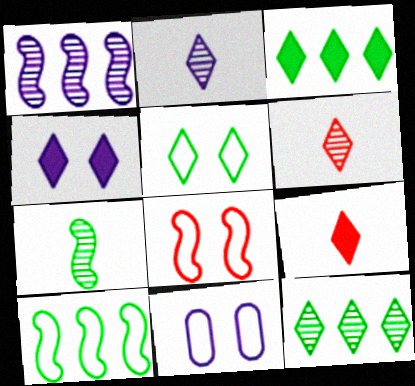[[3, 4, 9], 
[5, 8, 11]]